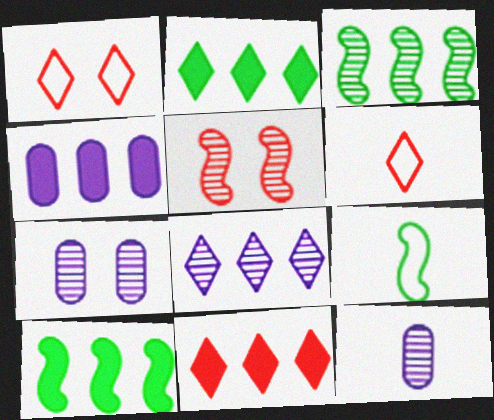[[1, 10, 12], 
[4, 10, 11], 
[6, 7, 10], 
[7, 9, 11]]